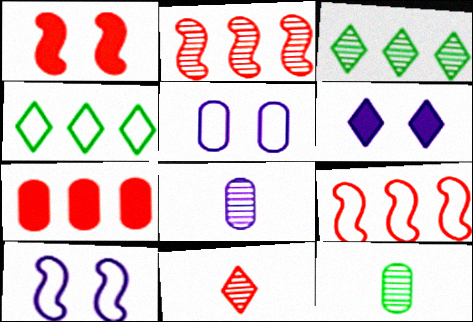[[1, 4, 8], 
[4, 6, 11], 
[5, 7, 12], 
[6, 9, 12]]